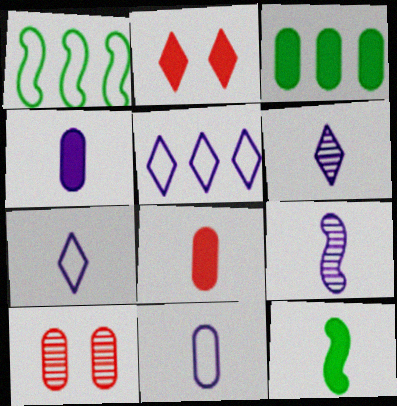[[3, 10, 11], 
[4, 7, 9], 
[5, 10, 12]]